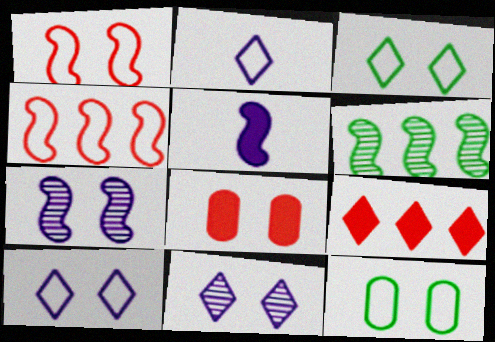[[1, 5, 6], 
[1, 10, 12], 
[2, 4, 12], 
[2, 6, 8], 
[3, 7, 8]]